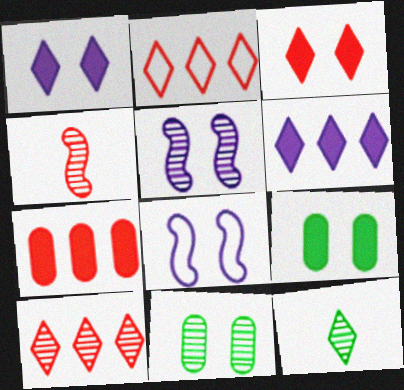[[1, 2, 12], 
[3, 8, 11], 
[7, 8, 12]]